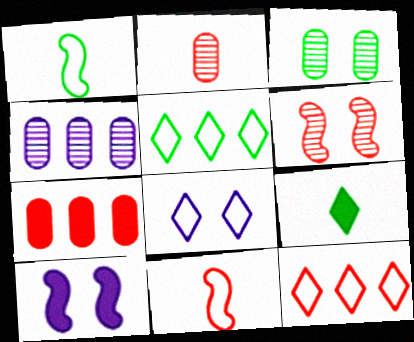[[2, 3, 4], 
[2, 5, 10], 
[7, 9, 10]]